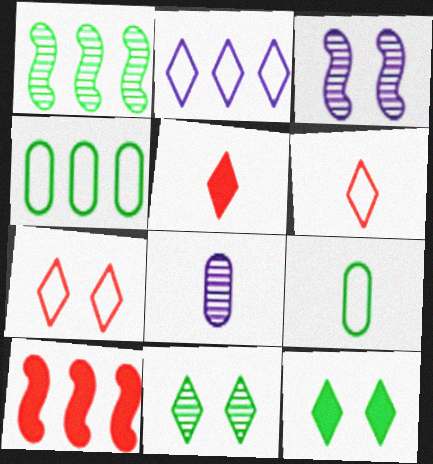[[1, 9, 12], 
[2, 5, 11], 
[3, 4, 5]]